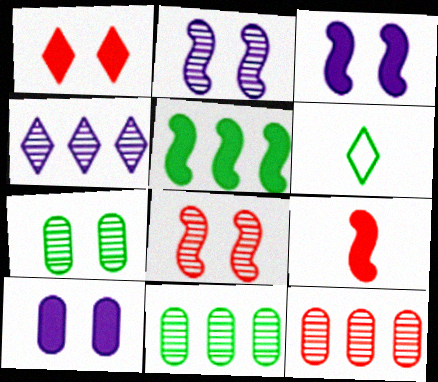[[1, 4, 6], 
[3, 5, 9], 
[3, 6, 12], 
[5, 6, 7]]